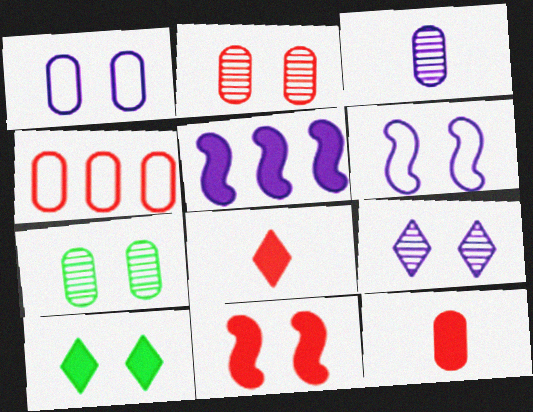[[2, 4, 12], 
[2, 6, 10], 
[5, 10, 12]]